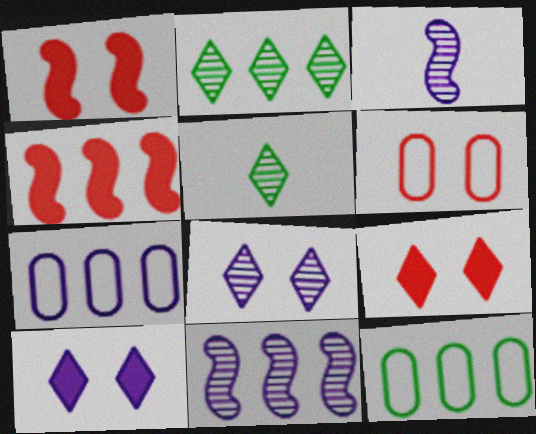[[1, 5, 7], 
[2, 4, 7], 
[3, 7, 10], 
[3, 9, 12]]